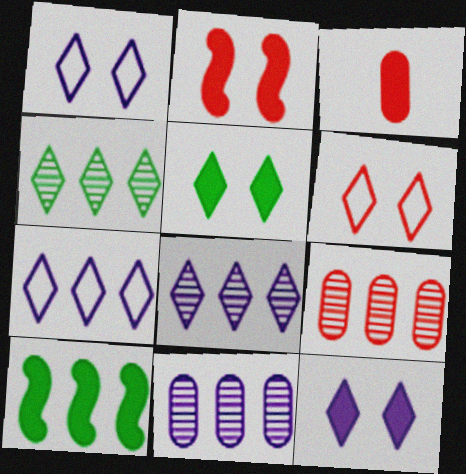[[3, 10, 12], 
[7, 9, 10]]